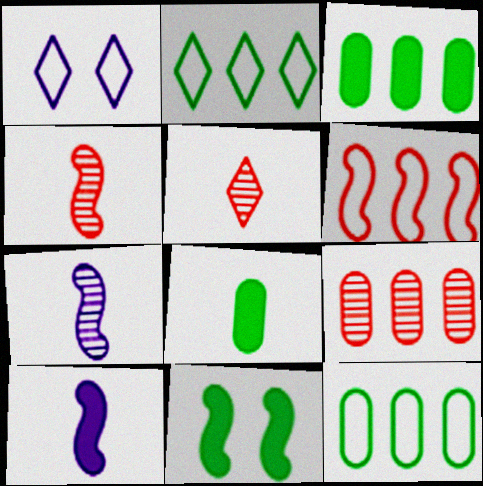[[1, 3, 4], 
[6, 7, 11]]